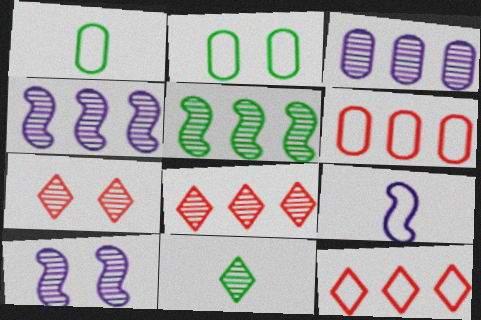[[2, 9, 12], 
[3, 5, 8]]